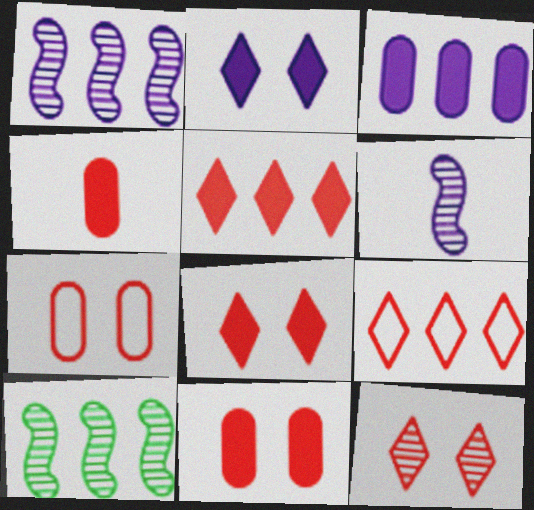[[3, 9, 10]]